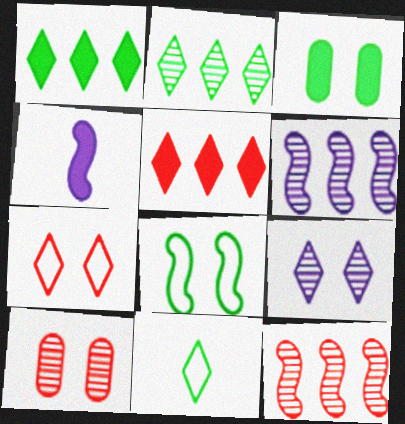[[3, 4, 5], 
[4, 8, 12], 
[5, 9, 11]]